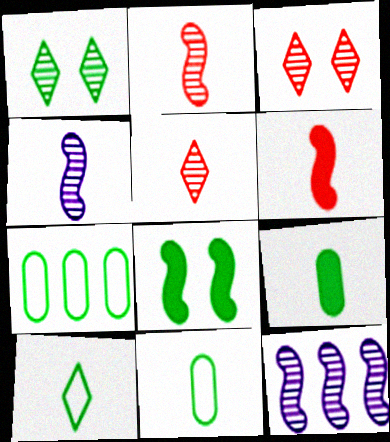[]